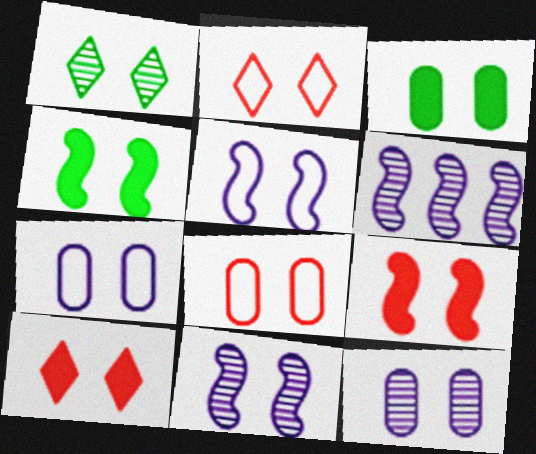[[1, 7, 9], 
[2, 3, 11], 
[2, 4, 12], 
[3, 8, 12]]